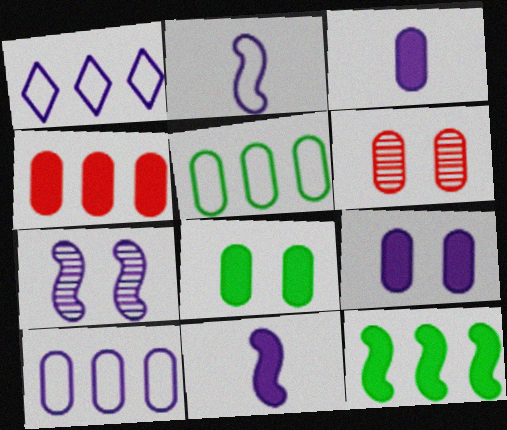[[1, 3, 7], 
[3, 4, 8], 
[3, 5, 6]]